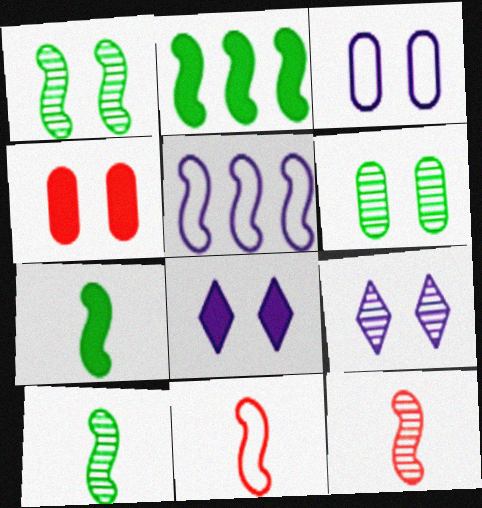[[3, 4, 6]]